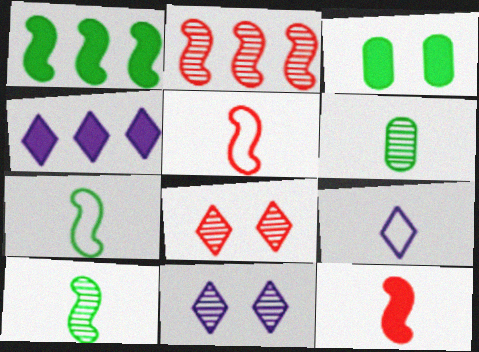[[2, 3, 9], 
[2, 6, 11], 
[3, 4, 12], 
[4, 9, 11], 
[6, 9, 12]]